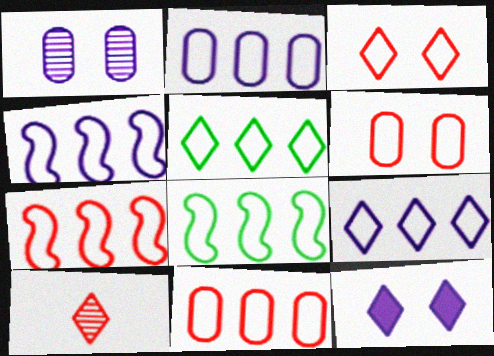[[2, 4, 9], 
[2, 5, 7], 
[4, 5, 11], 
[4, 7, 8], 
[5, 10, 12], 
[8, 9, 11]]